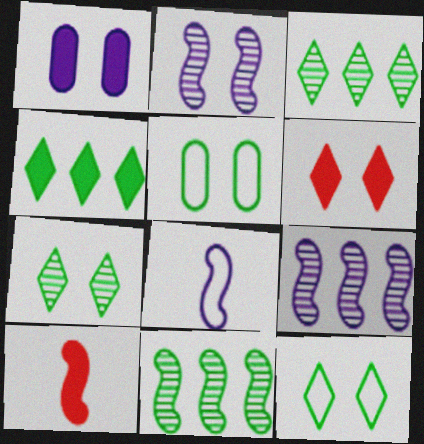[[1, 4, 10], 
[2, 5, 6]]